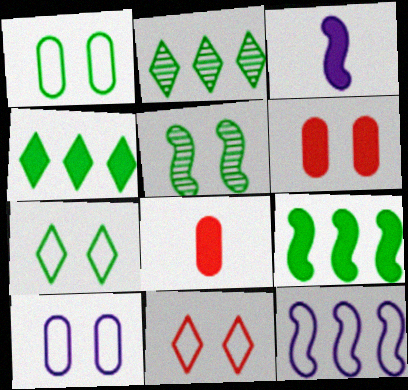[[3, 4, 6]]